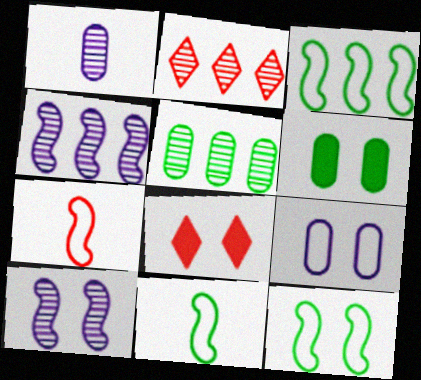[[1, 3, 8], 
[2, 4, 5], 
[3, 11, 12]]